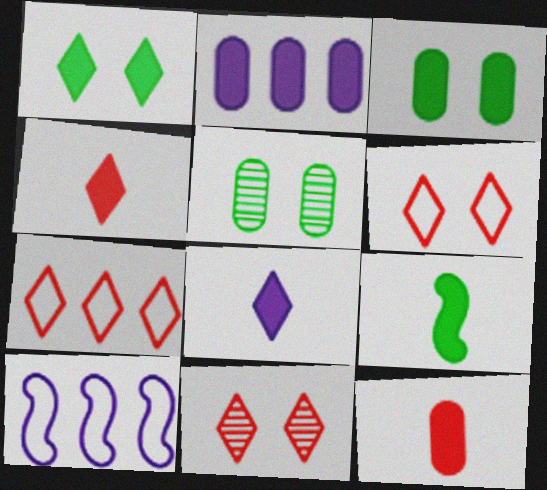[[2, 3, 12], 
[4, 5, 10], 
[4, 7, 11], 
[8, 9, 12]]